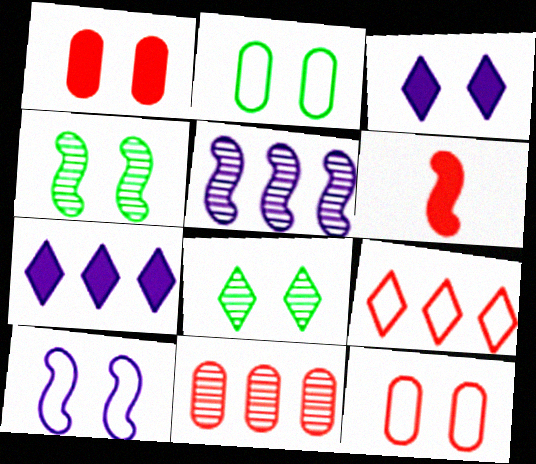[[1, 8, 10], 
[3, 4, 12]]